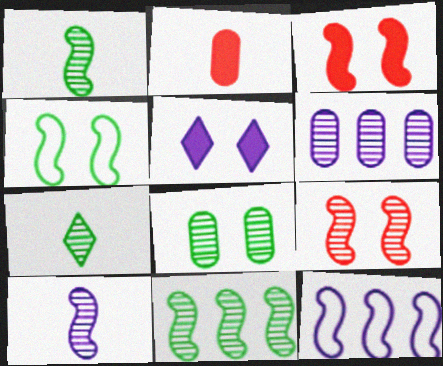[[1, 3, 12], 
[6, 7, 9], 
[7, 8, 11], 
[9, 10, 11]]